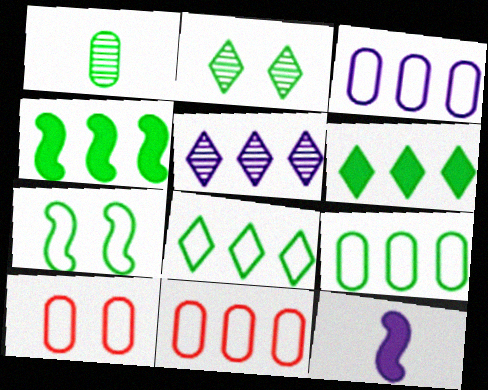[[1, 6, 7], 
[2, 11, 12], 
[3, 9, 11], 
[4, 5, 11]]